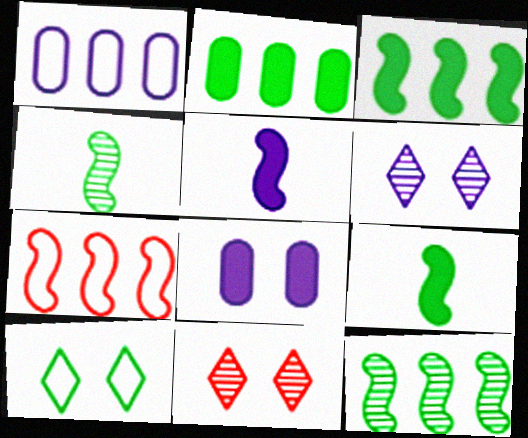[[1, 5, 6], 
[1, 9, 11], 
[2, 4, 10]]